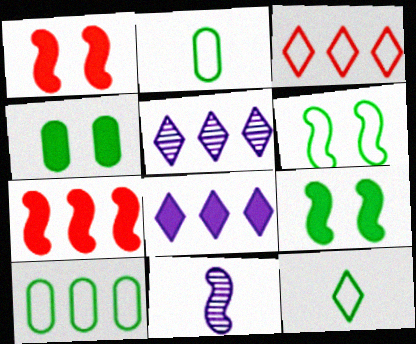[[1, 2, 5], 
[3, 4, 11], 
[5, 7, 10], 
[6, 7, 11], 
[6, 10, 12]]